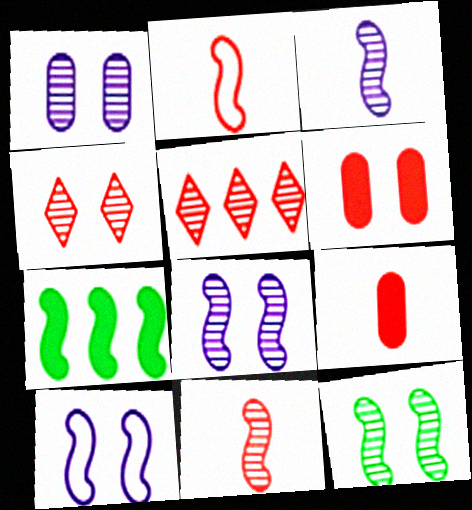[[1, 4, 12], 
[2, 5, 6], 
[2, 7, 8], 
[7, 10, 11]]